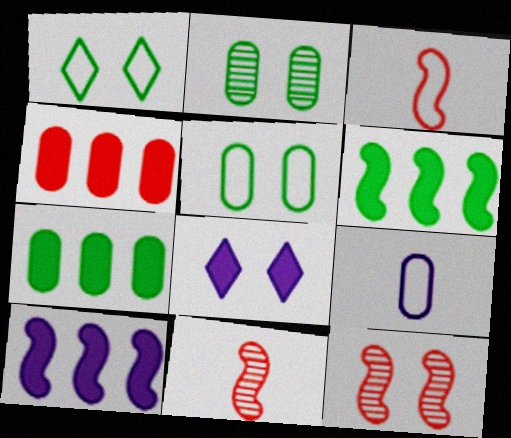[[2, 4, 9], 
[5, 8, 12]]